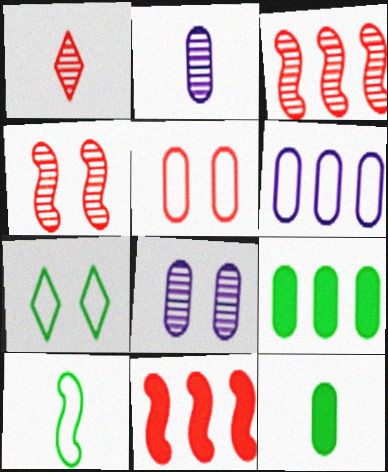[[1, 5, 11], 
[2, 5, 9], 
[2, 7, 11]]